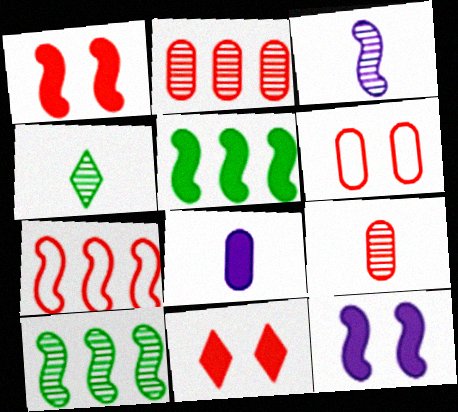[[3, 4, 9], 
[5, 8, 11], 
[7, 9, 11]]